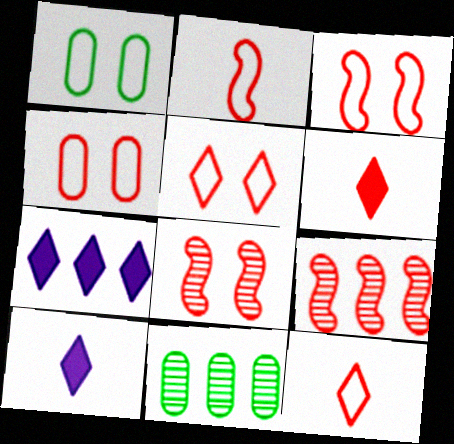[[1, 9, 10], 
[3, 4, 5], 
[3, 10, 11], 
[4, 6, 9]]